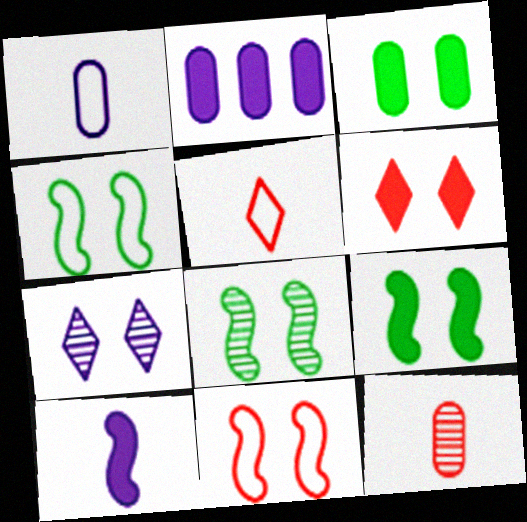[[2, 5, 8], 
[3, 7, 11], 
[4, 8, 9]]